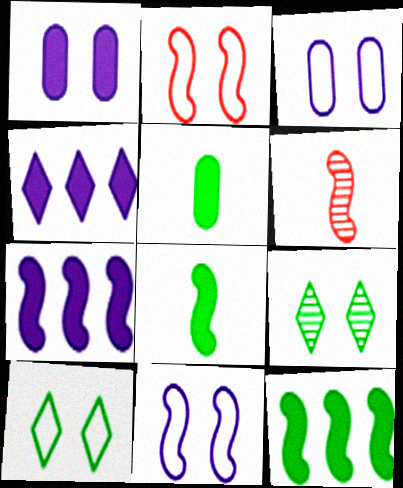[[1, 2, 9], 
[2, 3, 10], 
[6, 11, 12]]